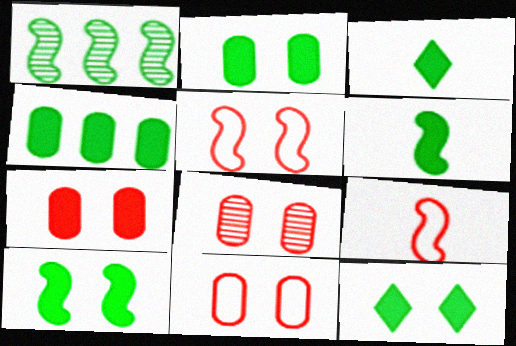[[2, 10, 12], 
[3, 4, 10], 
[4, 6, 12], 
[7, 8, 11]]